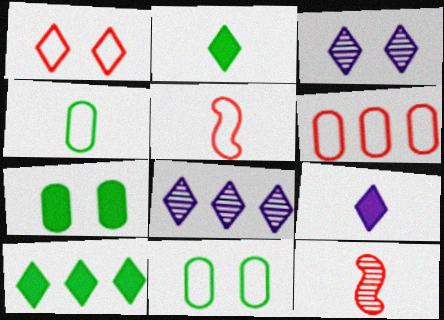[[1, 2, 8], 
[1, 5, 6], 
[4, 9, 12], 
[5, 7, 8]]